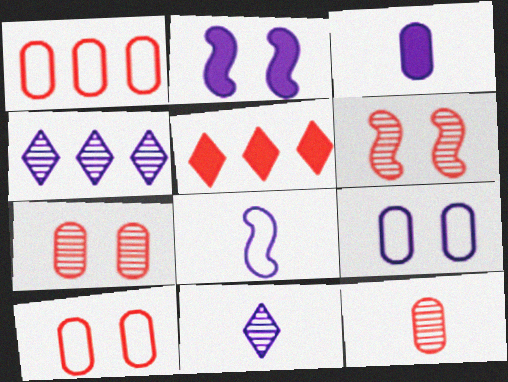[[3, 8, 11]]